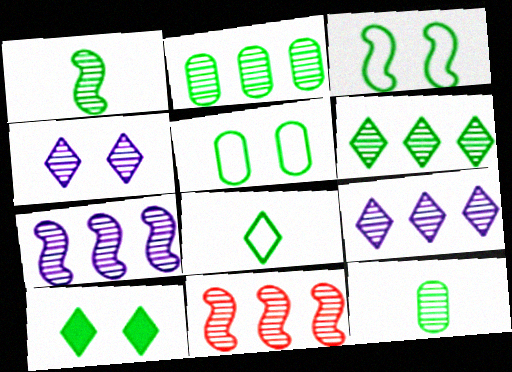[[2, 9, 11], 
[4, 11, 12], 
[6, 8, 10]]